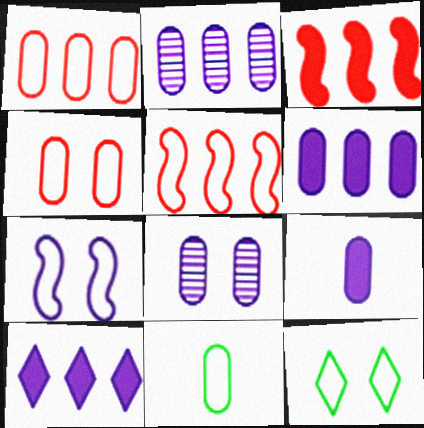[[4, 7, 12]]